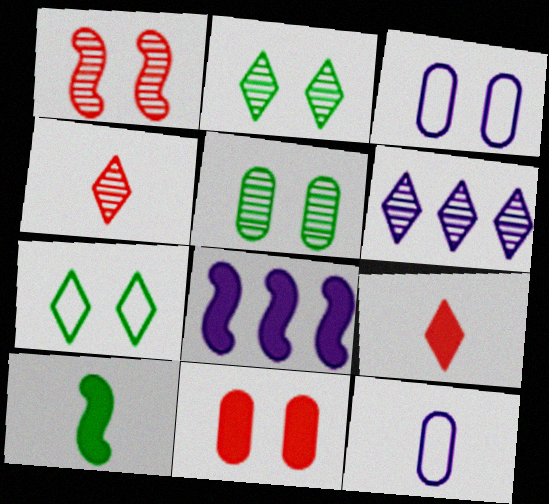[[2, 4, 6], 
[3, 5, 11], 
[4, 10, 12], 
[6, 7, 9]]